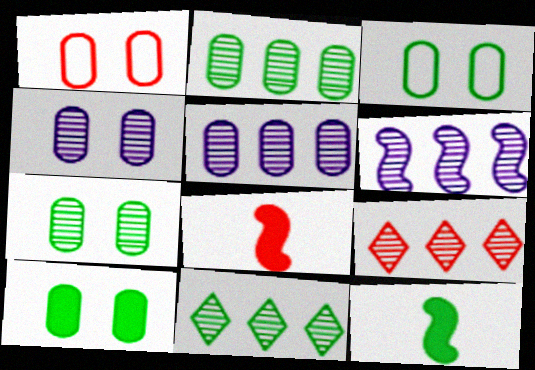[[1, 4, 10], 
[1, 8, 9], 
[2, 6, 9], 
[3, 7, 10], 
[3, 11, 12]]